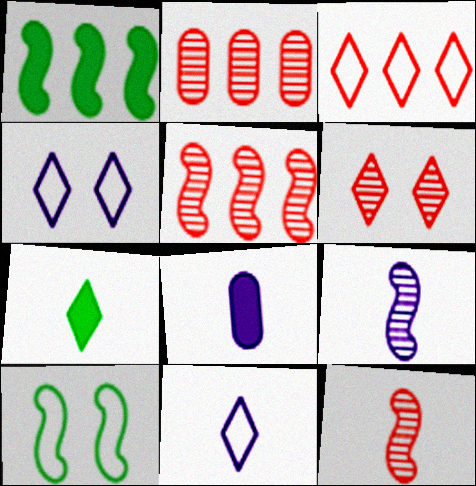[[2, 6, 12], 
[8, 9, 11]]